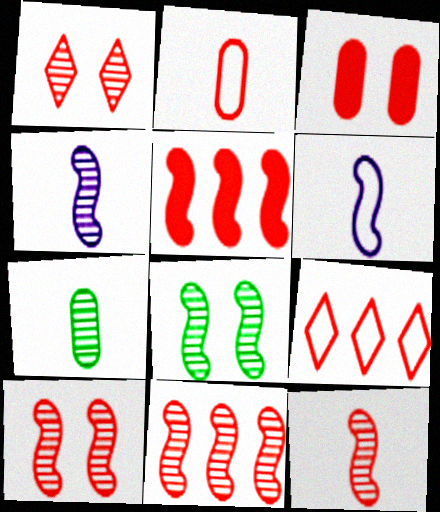[[1, 2, 5], 
[3, 9, 12], 
[4, 8, 11], 
[5, 6, 8], 
[10, 11, 12]]